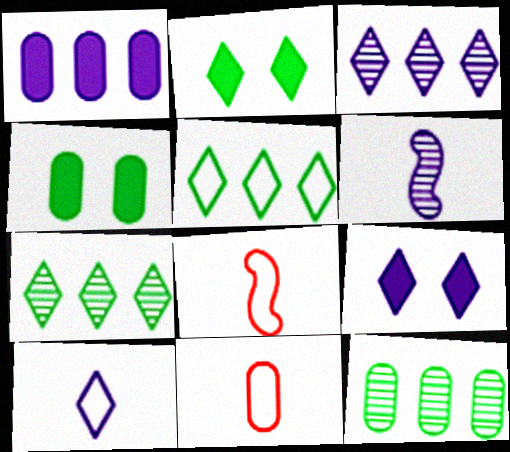[[3, 4, 8], 
[3, 9, 10], 
[8, 9, 12]]